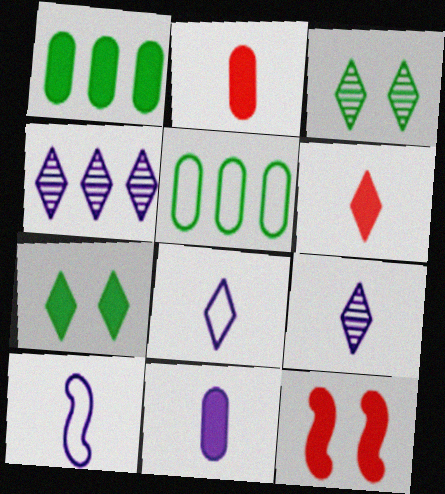[[5, 9, 12], 
[9, 10, 11]]